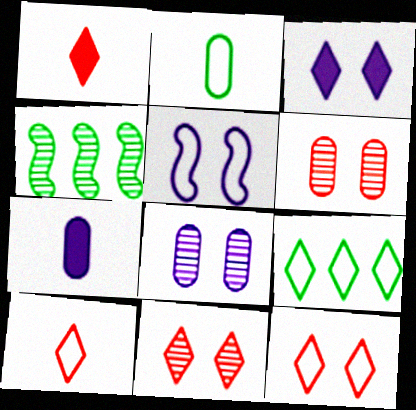[[3, 5, 8], 
[4, 7, 12]]